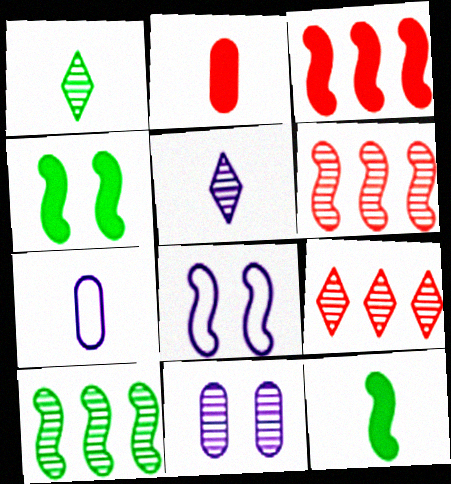[[1, 6, 11], 
[4, 7, 9], 
[6, 8, 12]]